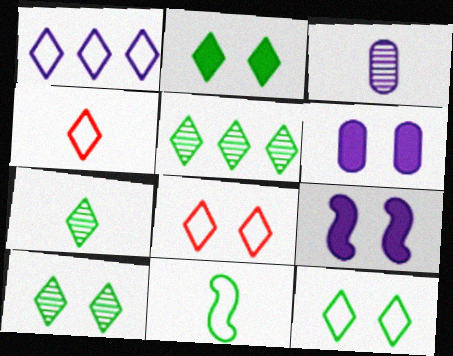[[1, 3, 9], 
[1, 4, 12], 
[2, 10, 12], 
[5, 7, 10]]